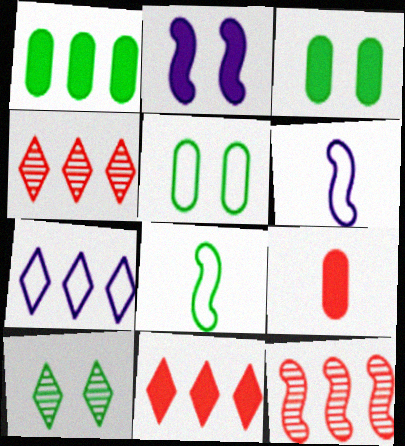[[1, 7, 12], 
[1, 8, 10], 
[2, 8, 12], 
[3, 4, 6]]